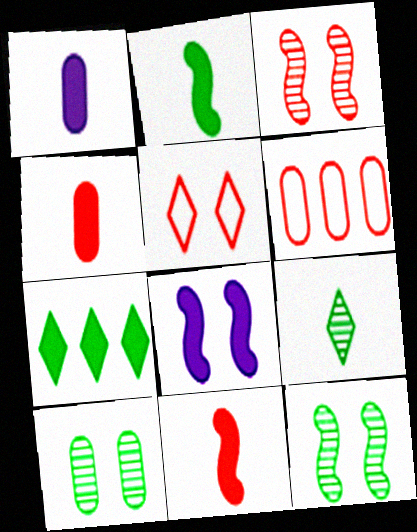[[1, 6, 10], 
[4, 7, 8], 
[5, 8, 10], 
[6, 8, 9]]